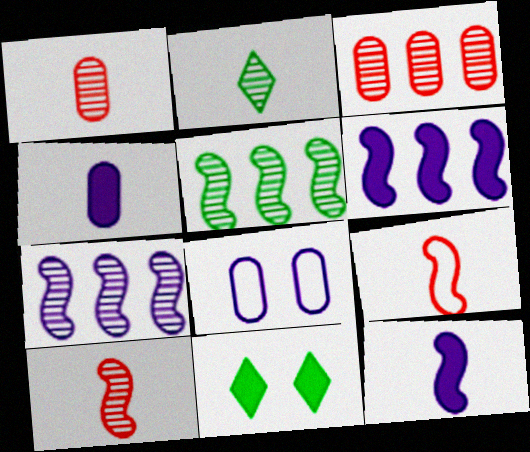[[2, 4, 9]]